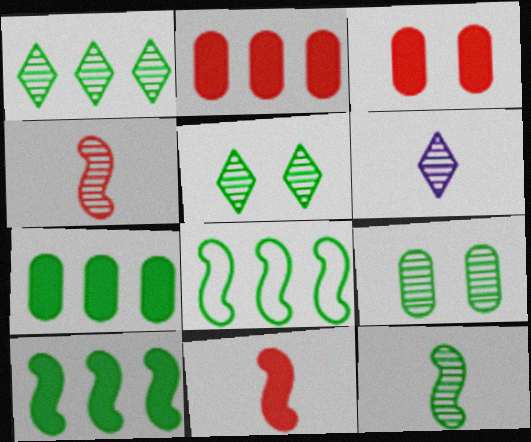[[1, 7, 8], 
[1, 9, 12], 
[3, 6, 8]]